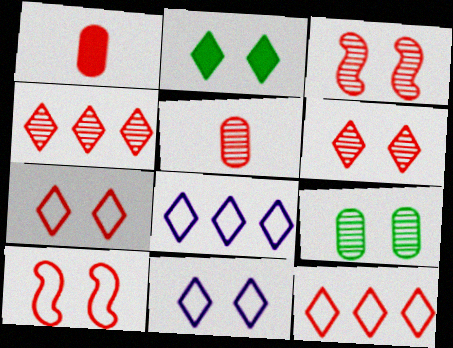[[1, 3, 12], 
[1, 4, 10], 
[2, 6, 11], 
[3, 4, 5]]